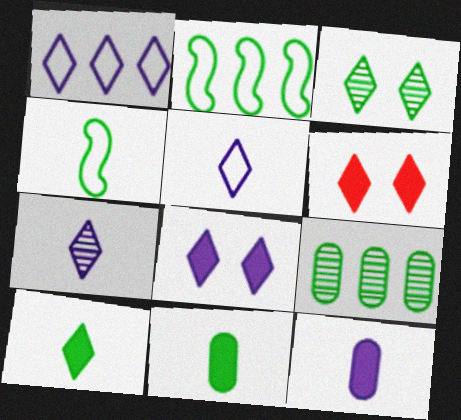[[1, 7, 8], 
[2, 3, 11]]